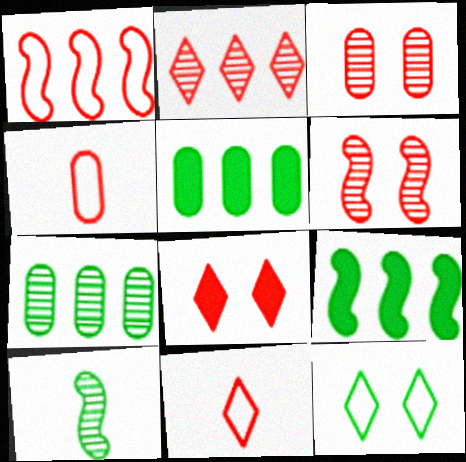[[2, 8, 11], 
[5, 10, 12]]